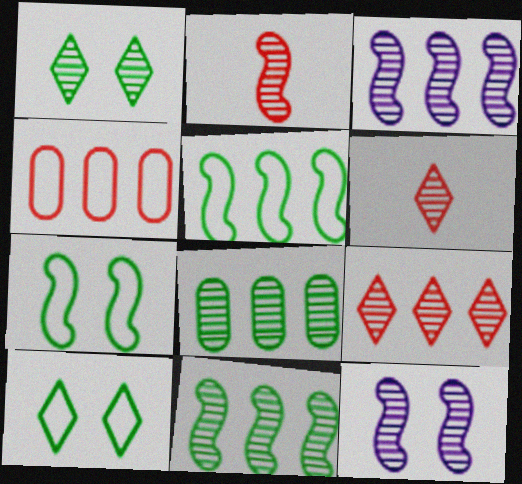[[2, 11, 12], 
[3, 8, 9], 
[6, 8, 12]]